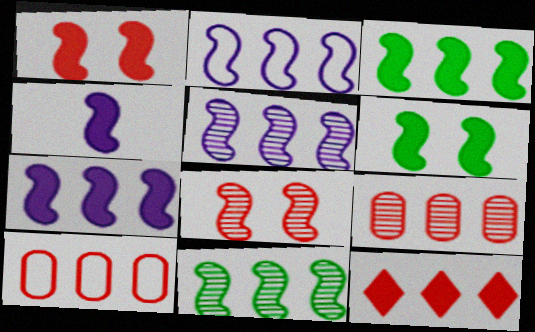[[1, 3, 4], 
[2, 5, 7]]